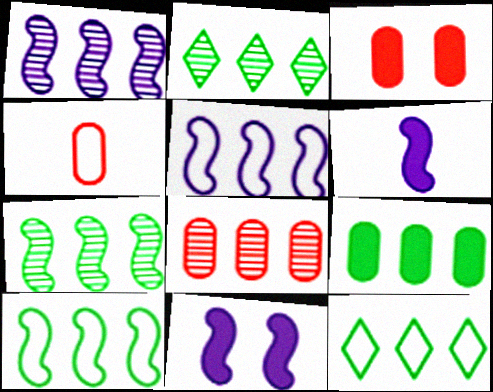[[1, 2, 8], 
[2, 4, 11], 
[2, 9, 10], 
[3, 4, 8], 
[7, 9, 12]]